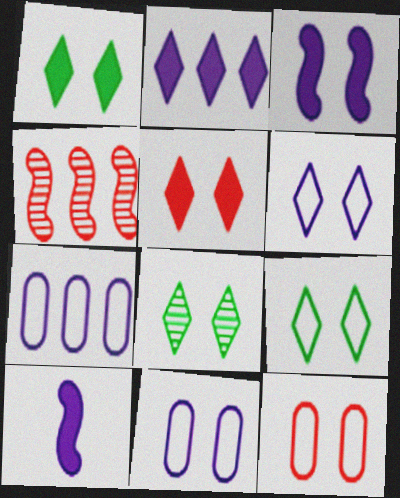[[1, 8, 9], 
[3, 8, 12], 
[5, 6, 8]]